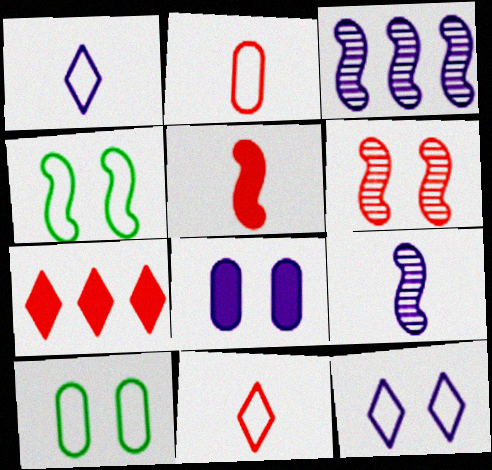[[1, 3, 8], 
[2, 6, 7], 
[3, 4, 5], 
[7, 9, 10]]